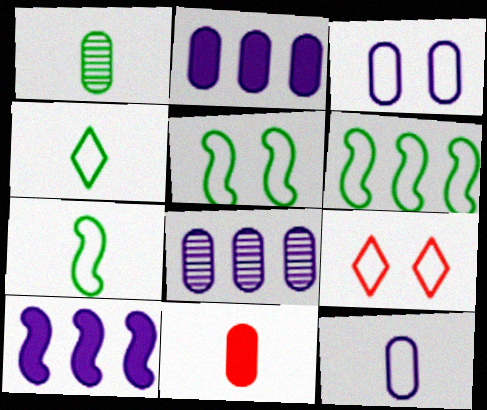[[1, 9, 10], 
[1, 11, 12], 
[3, 5, 9], 
[5, 6, 7], 
[6, 9, 12]]